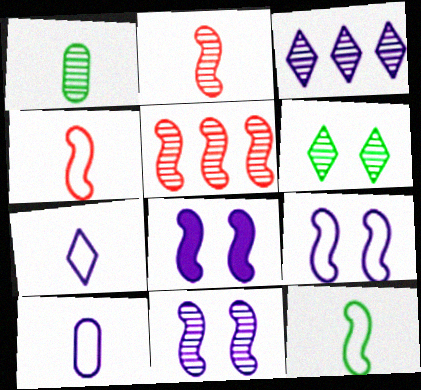[[3, 8, 10], 
[5, 8, 12], 
[8, 9, 11]]